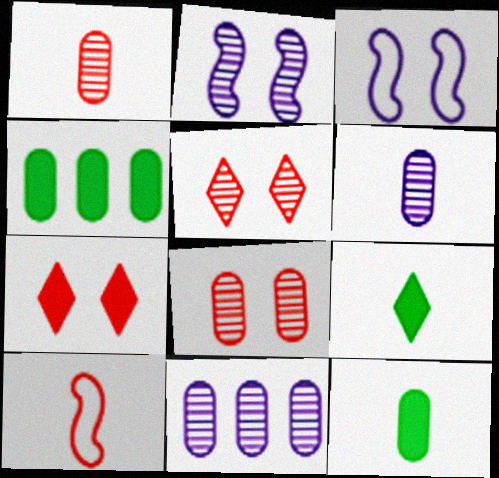[[6, 9, 10]]